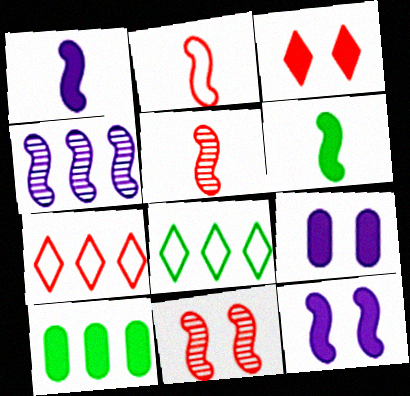[[1, 3, 10], 
[4, 7, 10], 
[5, 8, 9]]